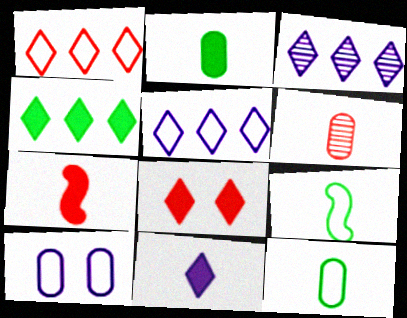[[1, 3, 4], 
[1, 9, 10], 
[2, 7, 11], 
[4, 8, 11], 
[6, 9, 11]]